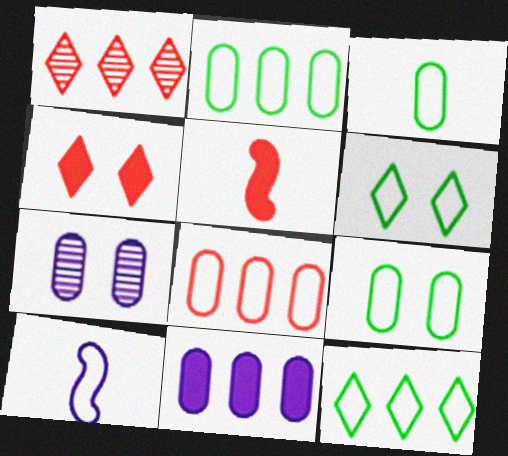[[2, 3, 9], 
[5, 7, 12], 
[6, 8, 10]]